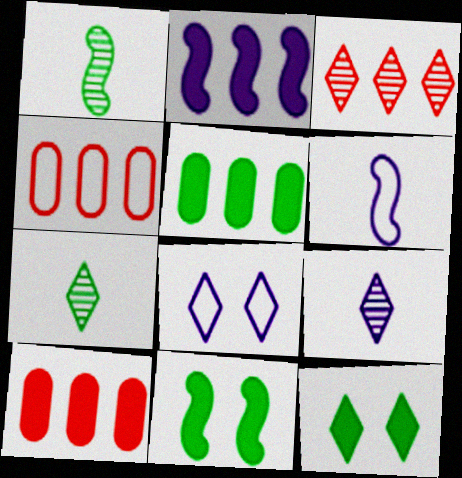[[1, 8, 10], 
[4, 9, 11]]